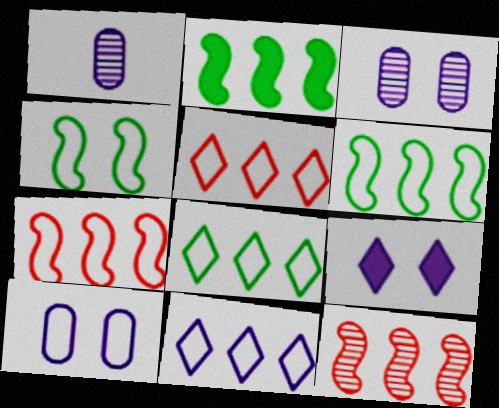[[5, 8, 11]]